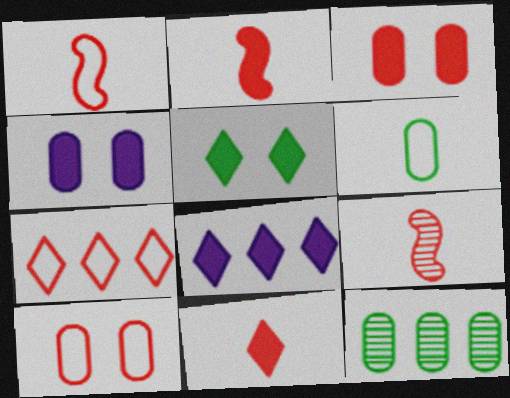[[1, 2, 9], 
[1, 7, 10], 
[3, 7, 9], 
[5, 8, 11]]